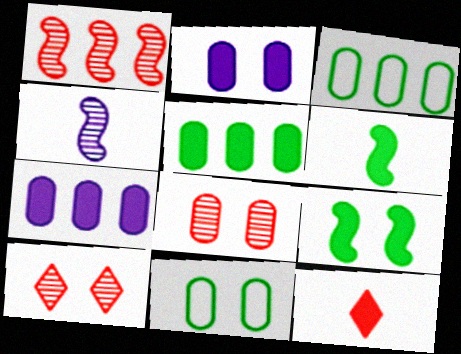[[2, 8, 11], 
[7, 9, 12]]